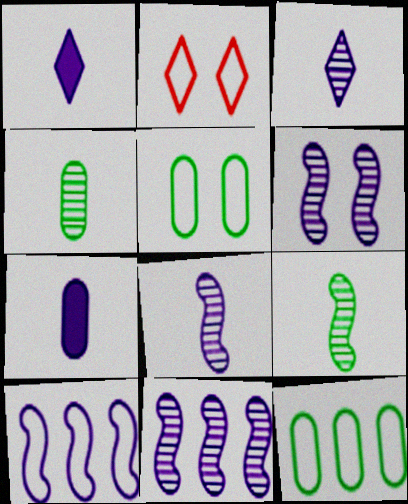[[6, 8, 11]]